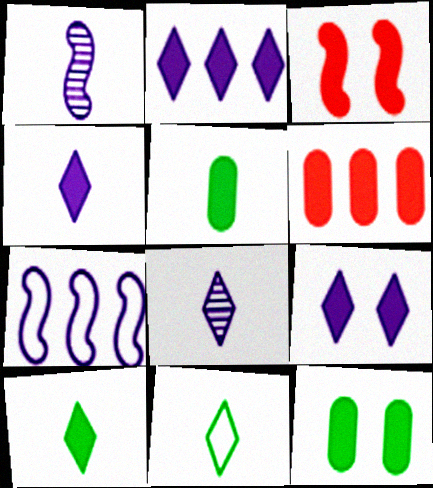[[2, 3, 5], 
[2, 4, 9], 
[3, 9, 12]]